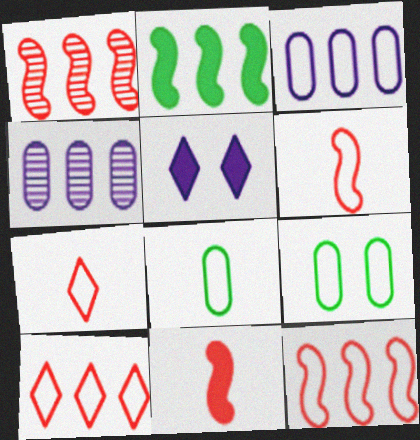[[1, 5, 8], 
[2, 4, 10]]